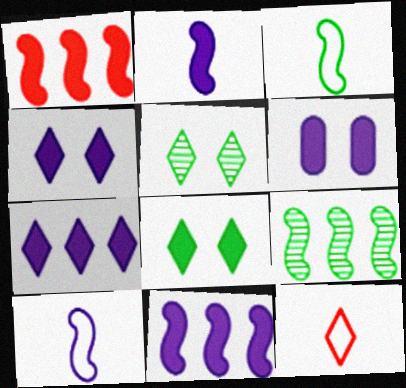[[2, 6, 7], 
[5, 7, 12], 
[6, 9, 12]]